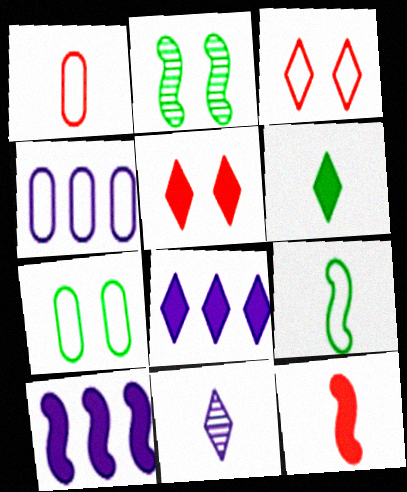[[1, 2, 8], 
[1, 4, 7], 
[3, 4, 9], 
[5, 6, 8]]